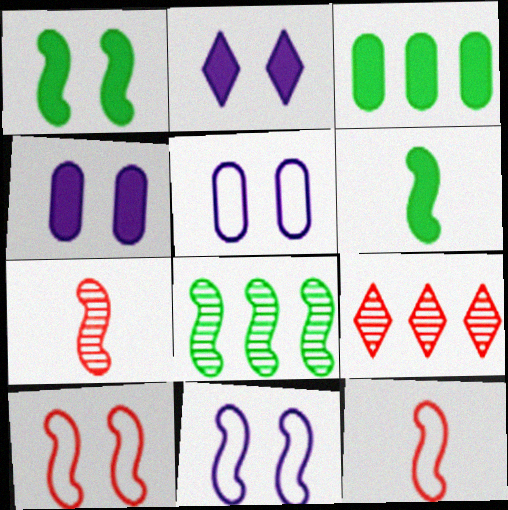[[5, 6, 9]]